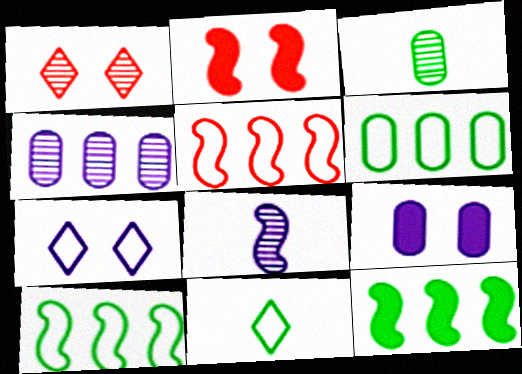[[2, 4, 11], 
[2, 8, 10]]